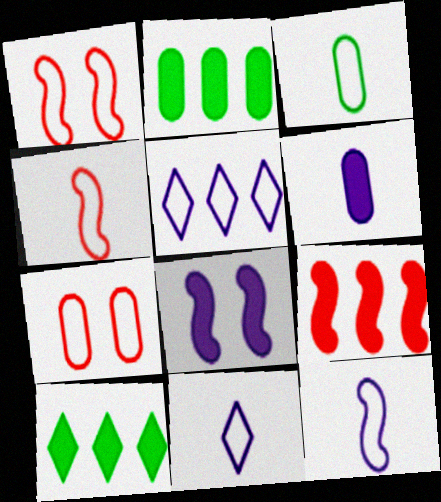[[1, 3, 5], 
[3, 4, 11]]